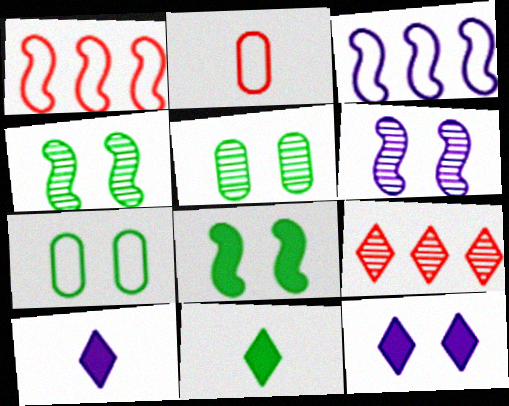[[1, 5, 10]]